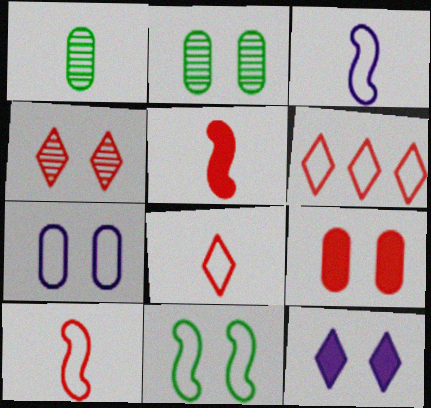[[2, 7, 9]]